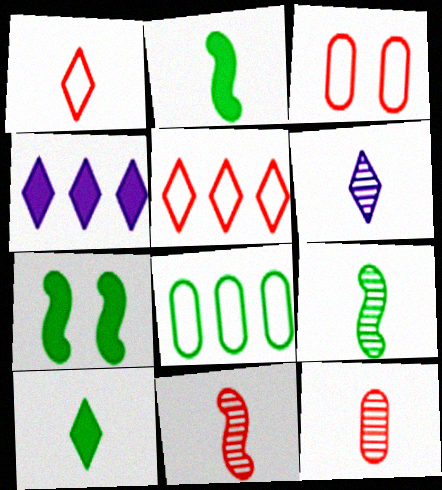[[1, 6, 10], 
[3, 4, 9], 
[6, 9, 12]]